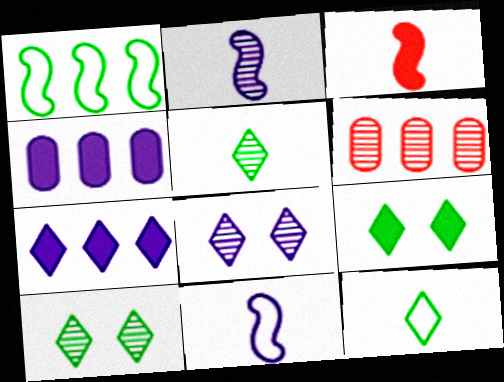[[1, 6, 7], 
[2, 6, 10], 
[3, 4, 9], 
[4, 8, 11], 
[6, 9, 11]]